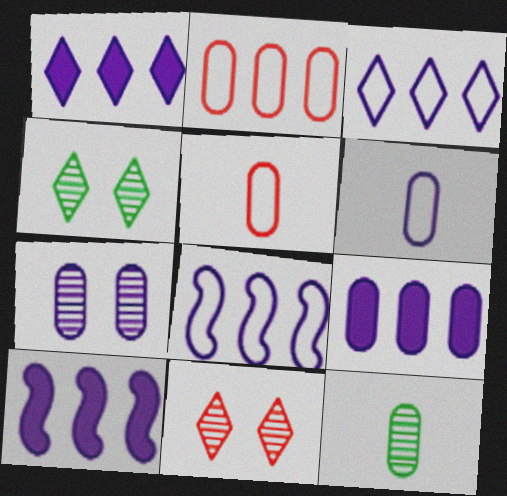[[1, 9, 10], 
[4, 5, 10], 
[6, 7, 9]]